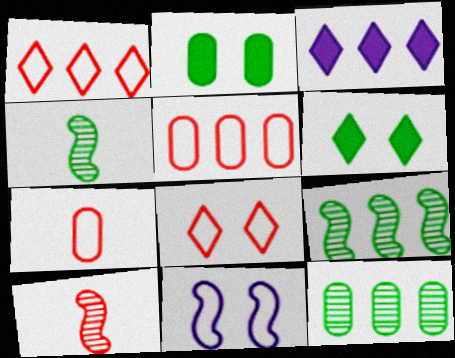[[3, 5, 9]]